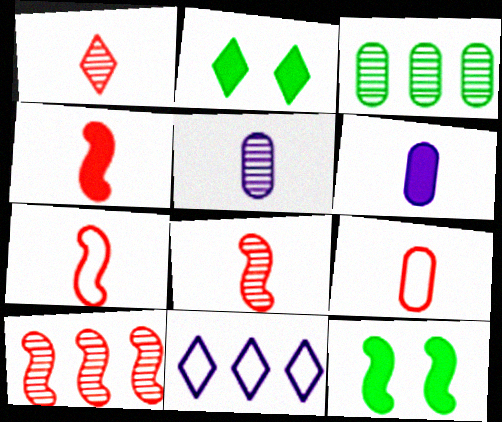[[1, 2, 11], 
[1, 4, 9], 
[4, 7, 8]]